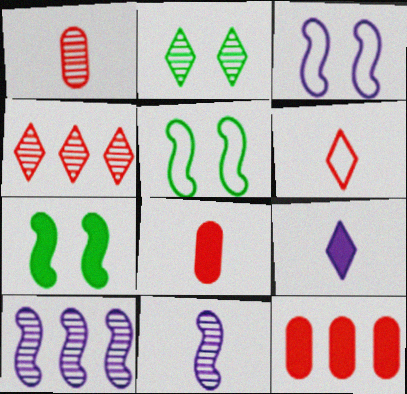[[1, 2, 10], 
[7, 9, 12]]